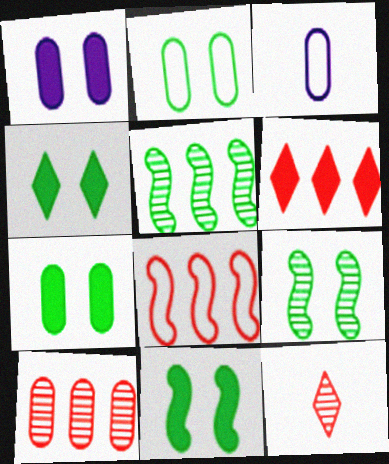[[2, 4, 9], 
[3, 6, 9], 
[3, 7, 10], 
[4, 7, 11], 
[6, 8, 10]]